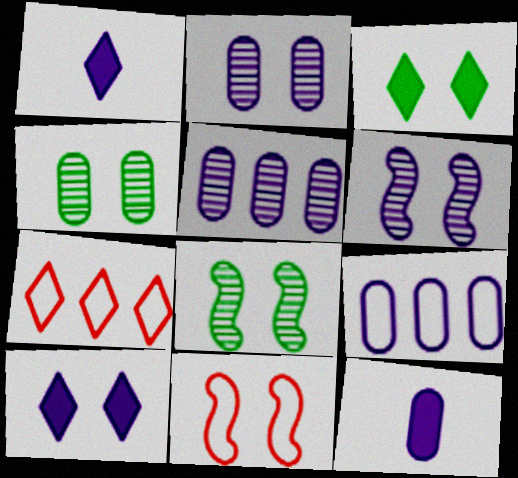[[1, 6, 9], 
[2, 3, 11], 
[2, 9, 12], 
[4, 10, 11], 
[7, 8, 12]]